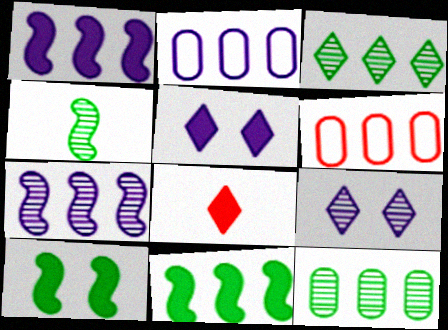[[1, 3, 6], 
[4, 5, 6]]